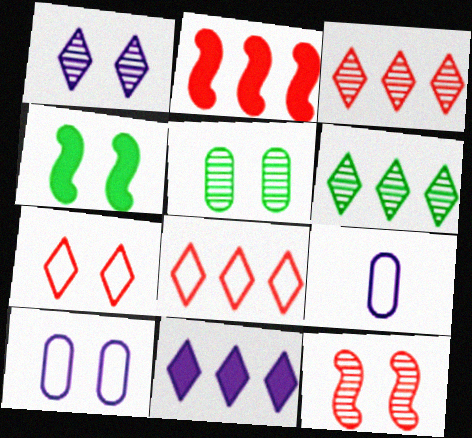[[1, 5, 12], 
[3, 4, 9], 
[6, 8, 11]]